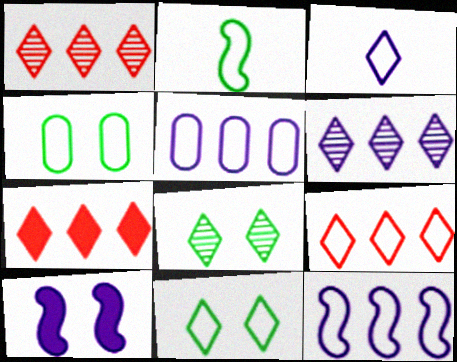[[1, 7, 9], 
[3, 7, 8], 
[3, 9, 11]]